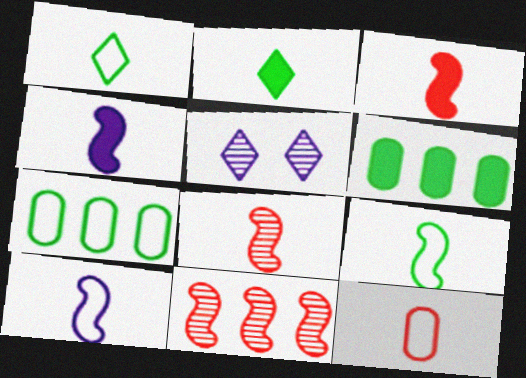[[1, 10, 12], 
[3, 5, 7], 
[4, 8, 9]]